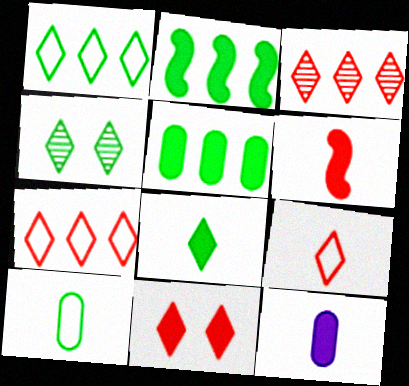[[1, 4, 8], 
[2, 4, 10], 
[2, 11, 12], 
[3, 9, 11], 
[6, 8, 12]]